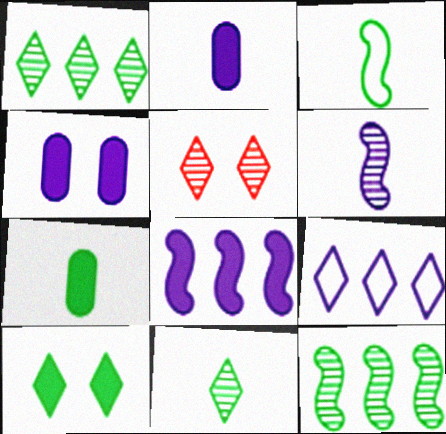[[3, 7, 11], 
[4, 6, 9]]